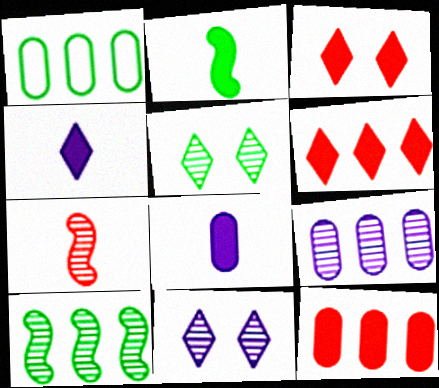[[1, 2, 5], 
[1, 9, 12], 
[5, 7, 9]]